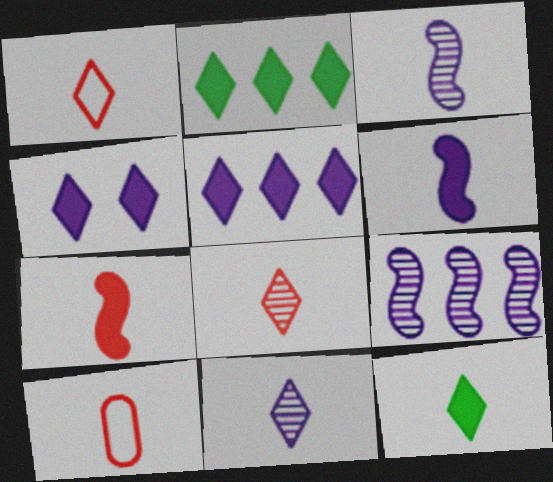[[1, 11, 12], 
[3, 10, 12], 
[7, 8, 10]]